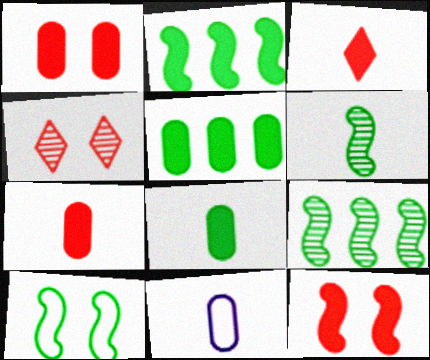[[2, 4, 11], 
[2, 6, 10], 
[3, 6, 11]]